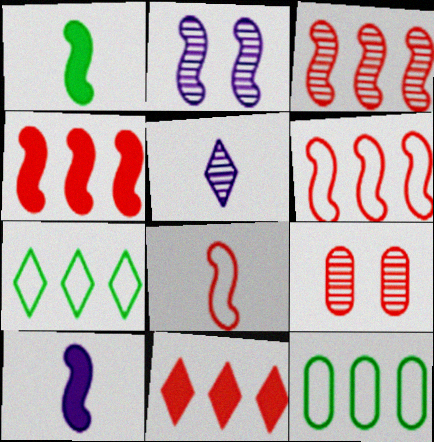[[1, 2, 6], 
[3, 4, 6], 
[7, 9, 10], 
[8, 9, 11]]